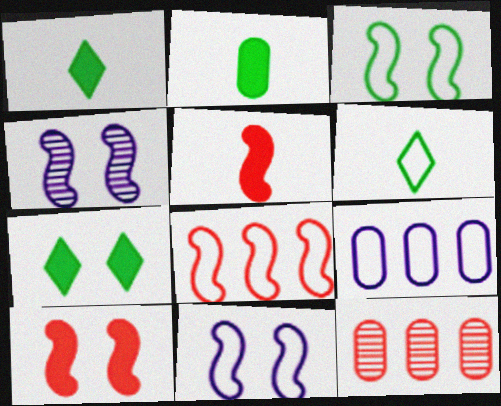[[1, 11, 12], 
[3, 4, 10]]